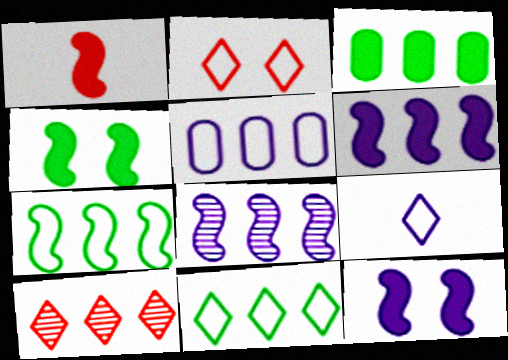[[1, 4, 6], 
[2, 9, 11]]